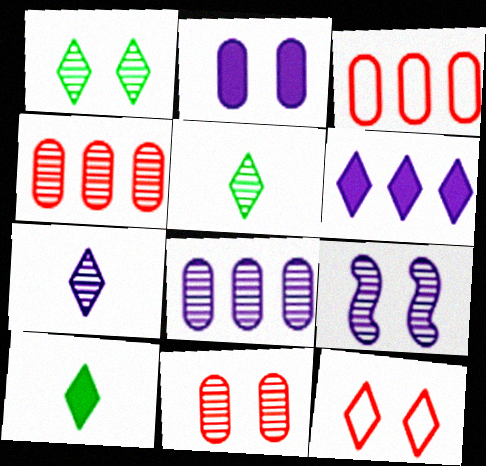[[1, 9, 11], 
[3, 9, 10], 
[4, 5, 9], 
[5, 6, 12], 
[7, 8, 9]]